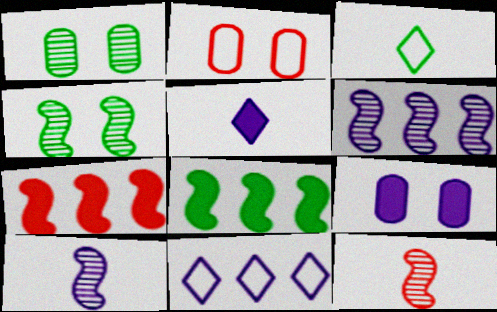[[1, 2, 9], 
[1, 3, 8], 
[4, 6, 12], 
[9, 10, 11]]